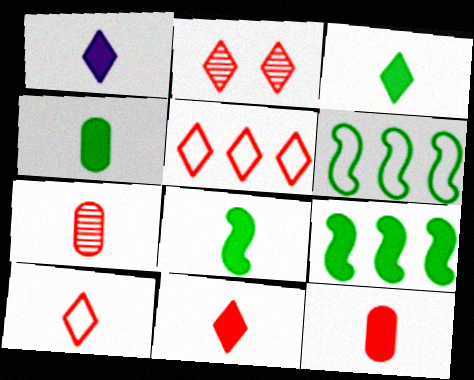[[1, 3, 11], 
[1, 8, 12], 
[2, 5, 11], 
[3, 4, 8]]